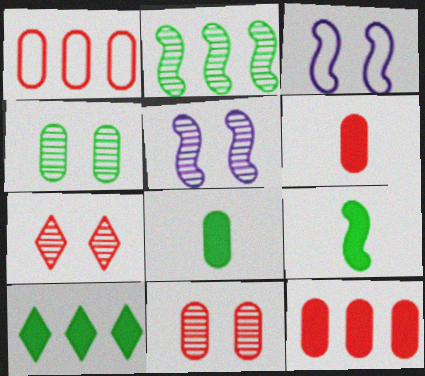[[1, 6, 11], 
[4, 5, 7]]